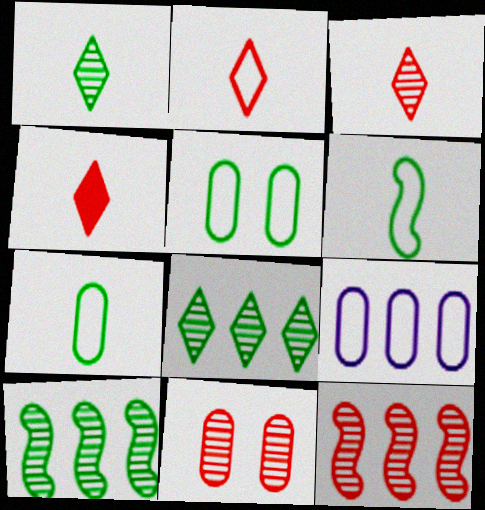[[2, 3, 4], 
[3, 11, 12]]